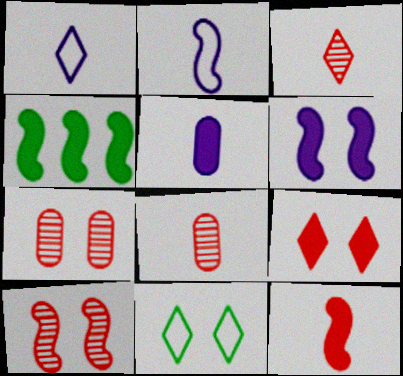[[1, 4, 7], 
[2, 4, 10], 
[4, 5, 9], 
[4, 6, 12], 
[6, 7, 11]]